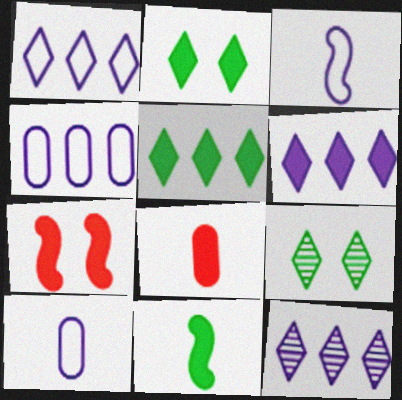[[1, 6, 12]]